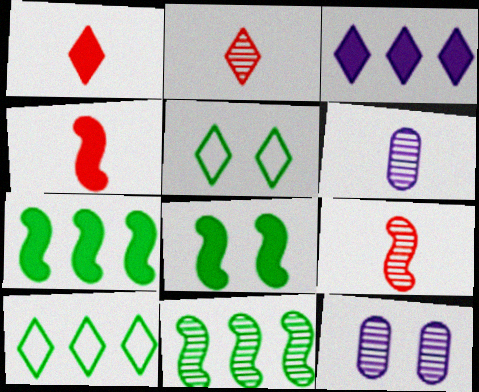[[2, 3, 5], 
[2, 11, 12], 
[4, 10, 12]]